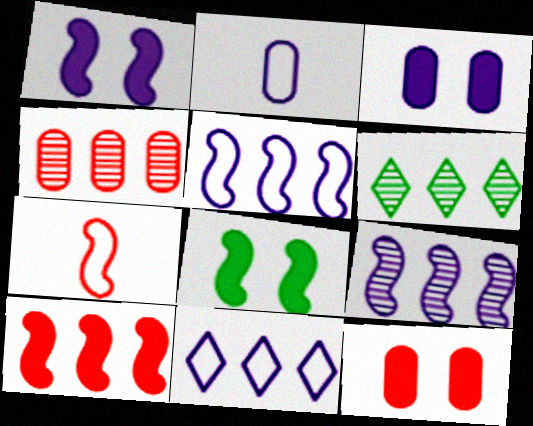[[3, 6, 7], 
[4, 6, 9], 
[7, 8, 9]]